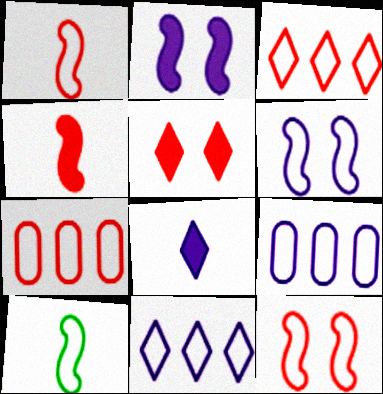[]